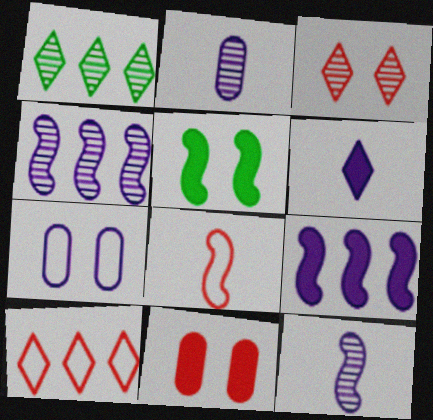[[2, 5, 10], 
[3, 5, 7], 
[4, 5, 8], 
[4, 6, 7]]